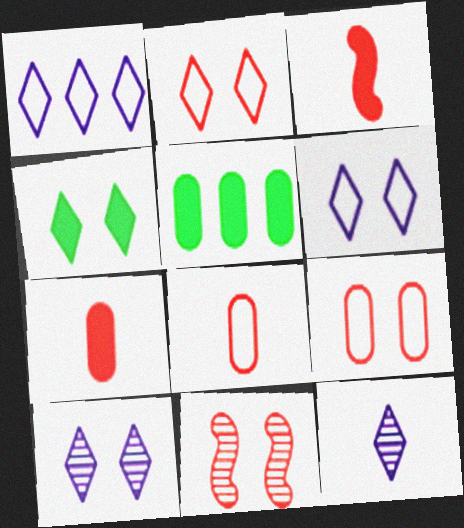[[2, 4, 10]]